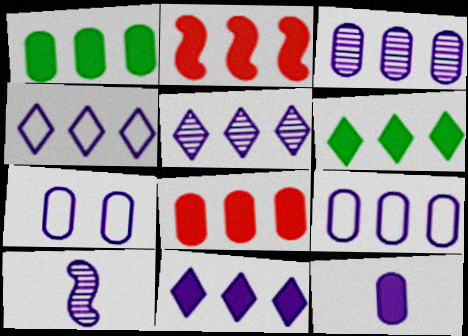[[1, 2, 11], 
[3, 7, 12], 
[4, 5, 11], 
[7, 10, 11]]